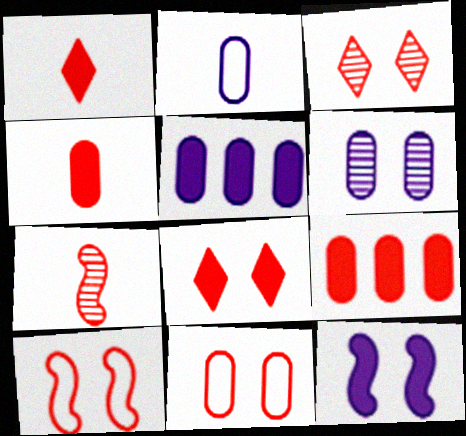[[2, 5, 6]]